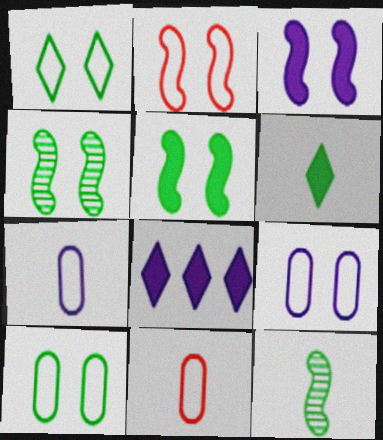[[1, 2, 9], 
[2, 3, 4], 
[4, 8, 11]]